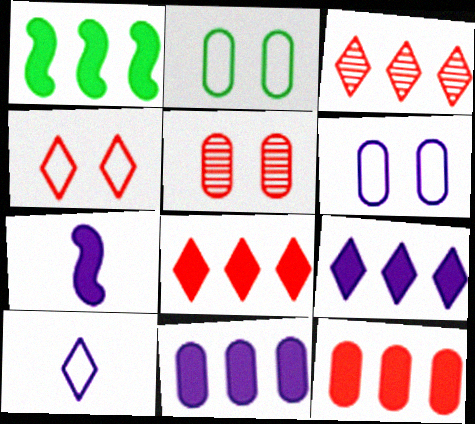[[1, 5, 10], 
[1, 8, 11], 
[1, 9, 12], 
[2, 3, 7]]